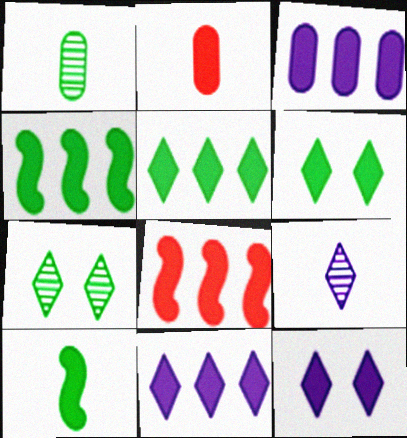[[2, 4, 12], 
[3, 5, 8]]